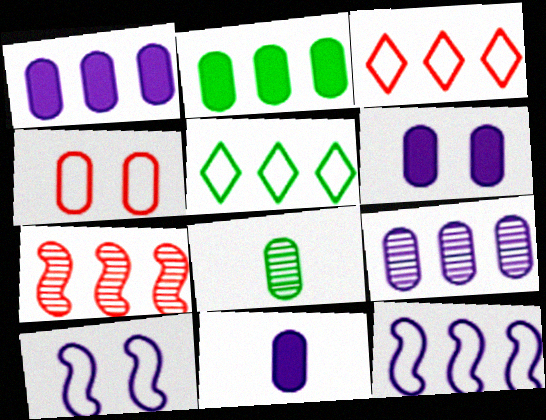[[1, 4, 8], 
[1, 5, 7], 
[1, 6, 11]]